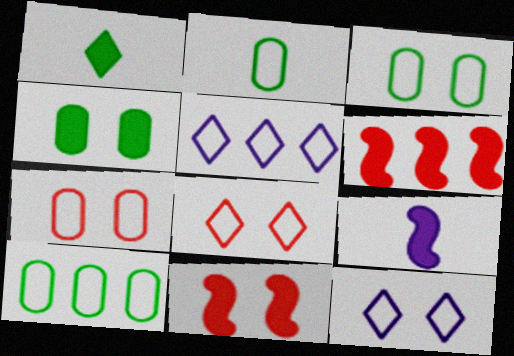[[2, 3, 10]]